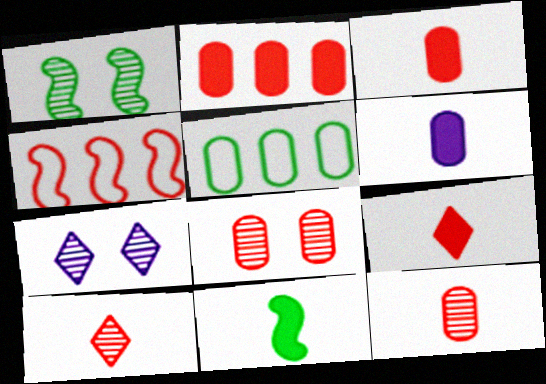[[1, 7, 8], 
[4, 8, 9], 
[5, 6, 8], 
[6, 9, 11]]